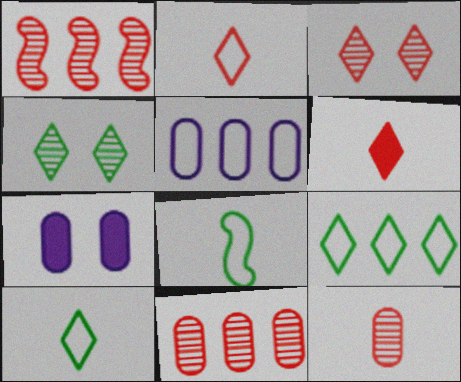[[1, 3, 12], 
[1, 7, 10]]